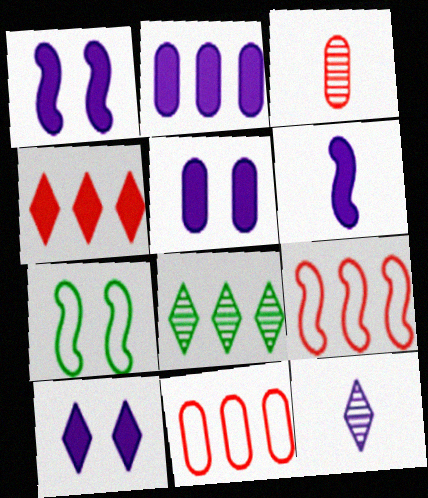[[1, 5, 10], 
[2, 6, 10], 
[2, 8, 9]]